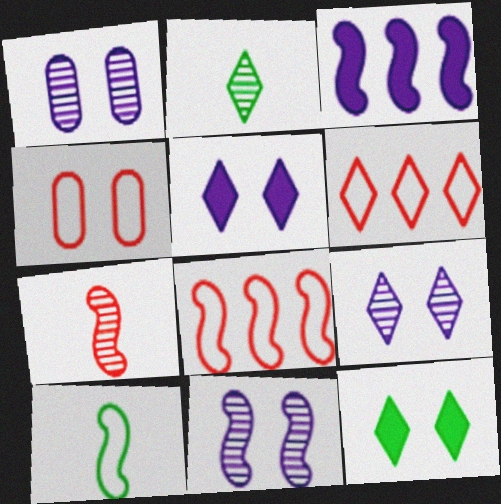[[1, 9, 11], 
[2, 3, 4], 
[2, 5, 6], 
[4, 11, 12]]